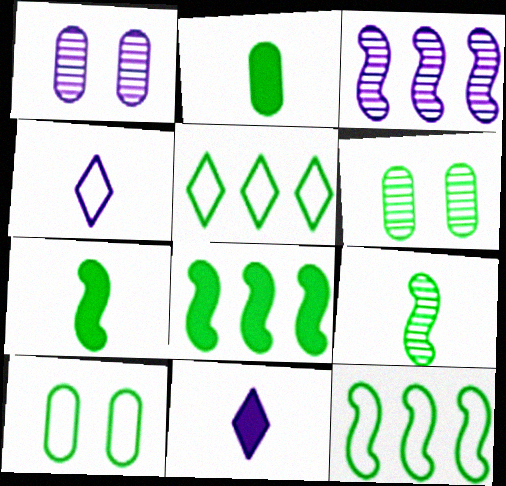[[5, 6, 7]]